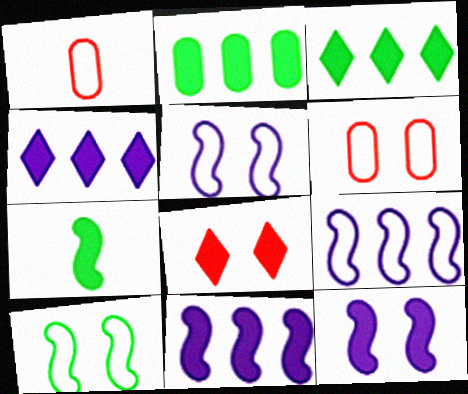[]